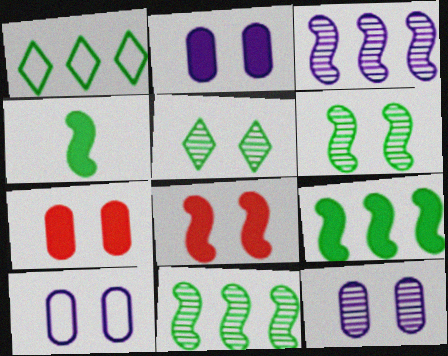[[2, 10, 12], 
[5, 8, 10]]